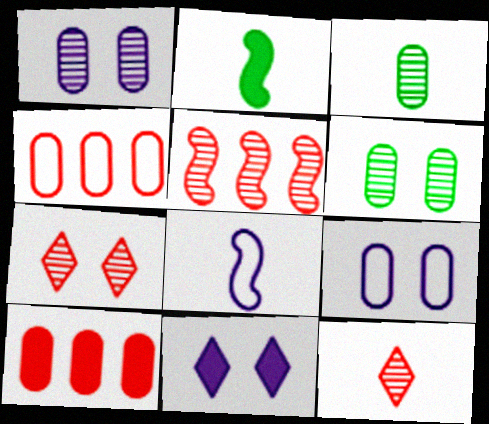[[2, 10, 11], 
[3, 9, 10]]